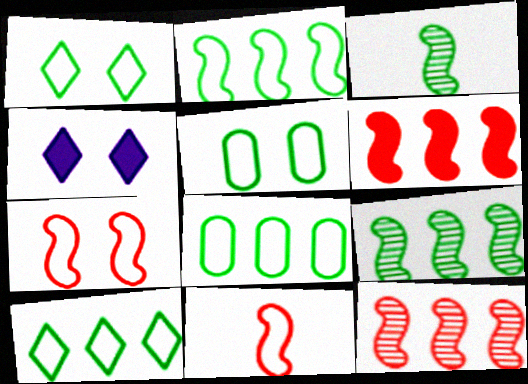[[2, 8, 10]]